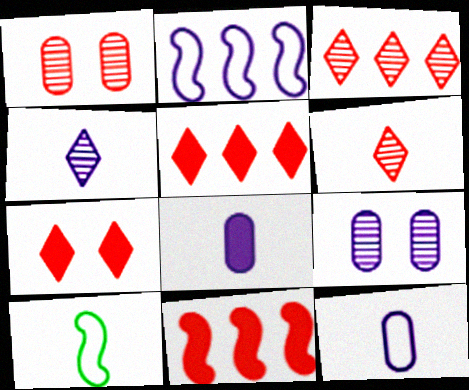[[5, 9, 10], 
[6, 8, 10]]